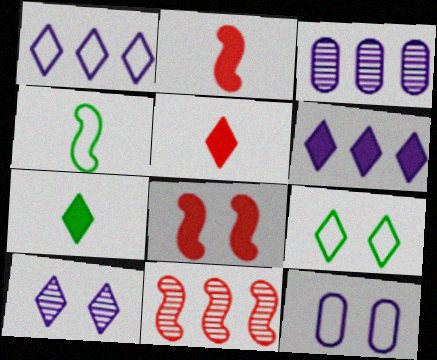[[2, 3, 9], 
[7, 11, 12]]